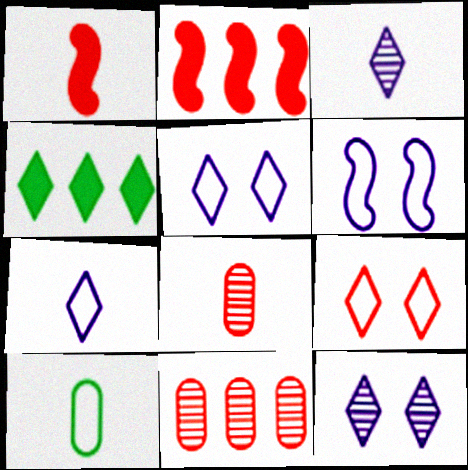[[1, 3, 10], 
[1, 9, 11], 
[2, 8, 9], 
[2, 10, 12], 
[3, 4, 9], 
[4, 6, 8]]